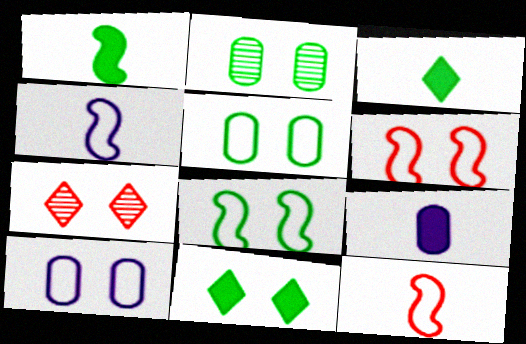[[2, 8, 11]]